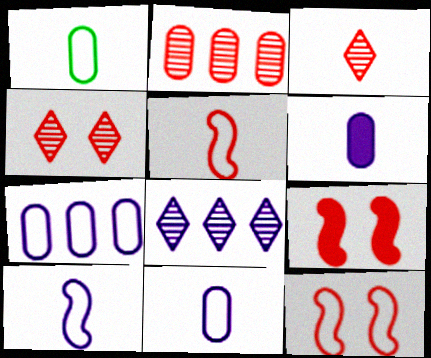[[1, 8, 9]]